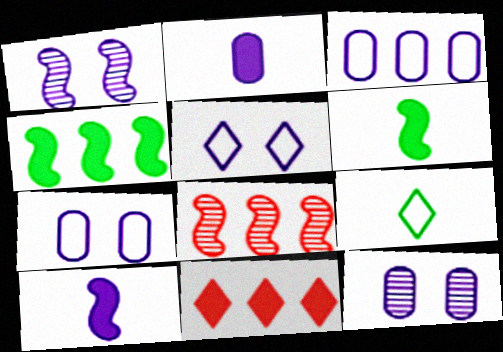[[2, 3, 12]]